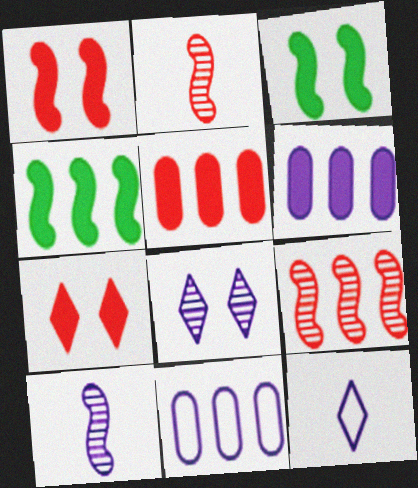[]